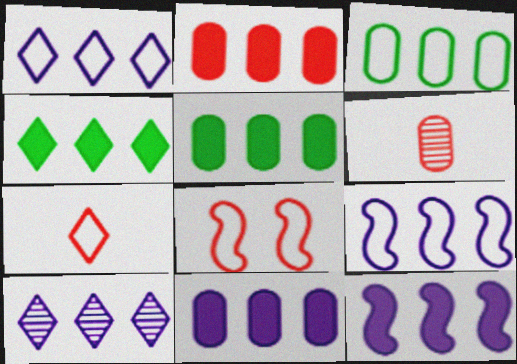[[2, 4, 12], 
[2, 5, 11], 
[9, 10, 11]]